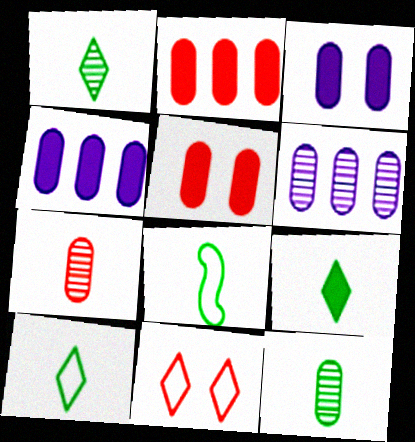[[1, 9, 10], 
[8, 9, 12]]